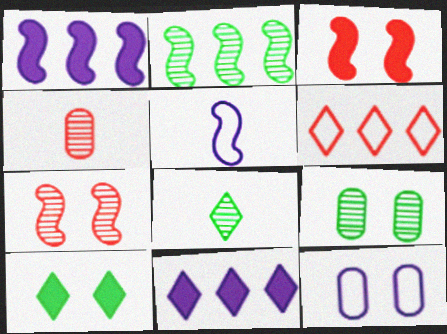[[2, 3, 5], 
[2, 8, 9], 
[3, 4, 6], 
[7, 10, 12]]